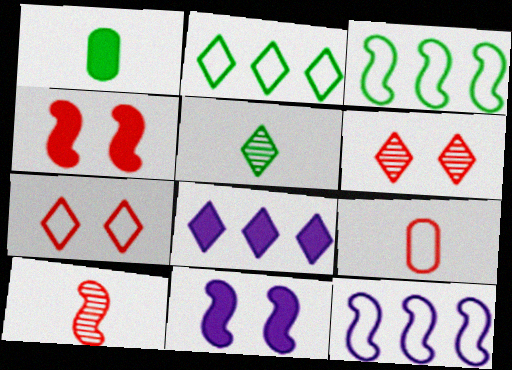[[1, 4, 8], 
[1, 6, 12], 
[3, 10, 11], 
[5, 7, 8]]